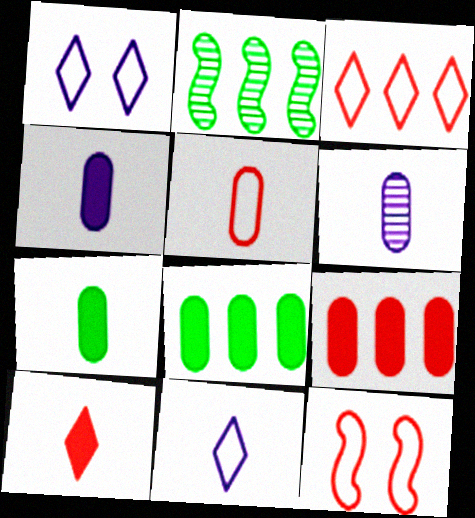[[3, 5, 12], 
[5, 6, 7]]